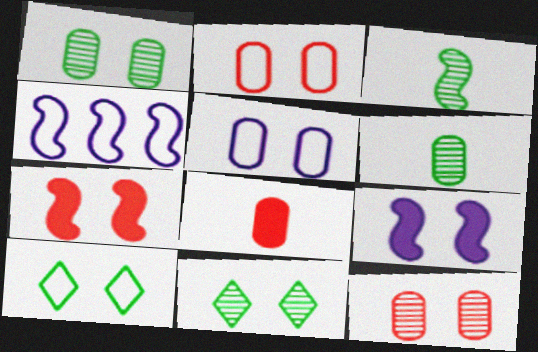[[2, 9, 11], 
[3, 4, 7], 
[4, 8, 11], 
[5, 7, 11], 
[9, 10, 12]]